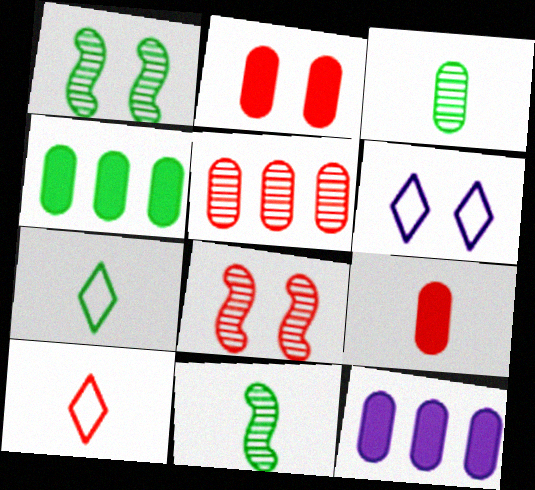[[1, 2, 6], 
[1, 4, 7], 
[1, 10, 12], 
[7, 8, 12]]